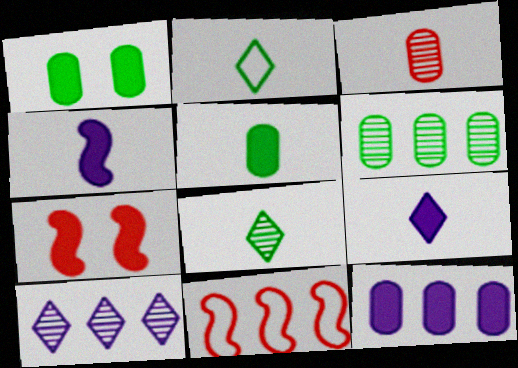[[2, 3, 4]]